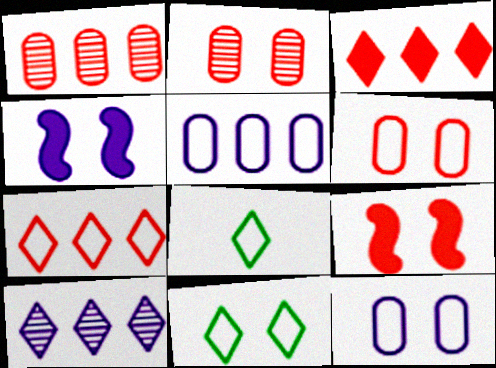[[1, 4, 8], 
[2, 4, 11]]